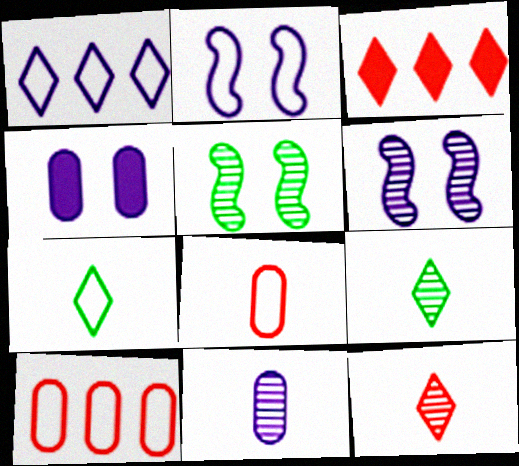[[2, 7, 10]]